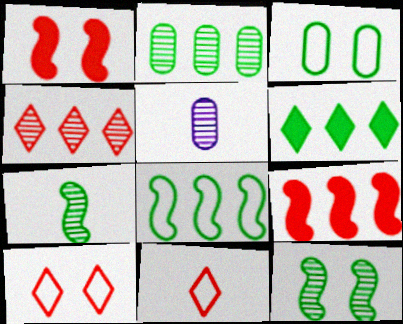[[2, 6, 8], 
[3, 6, 7], 
[4, 5, 12]]